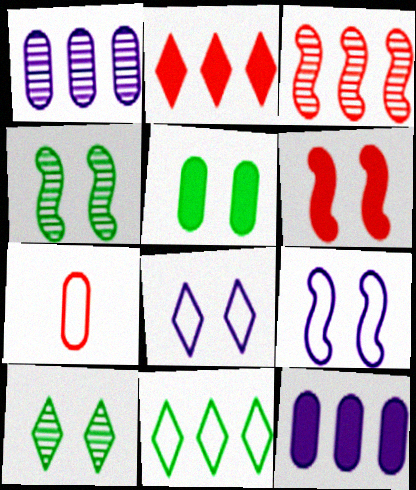[[1, 5, 7], 
[3, 11, 12], 
[4, 6, 9], 
[7, 9, 11]]